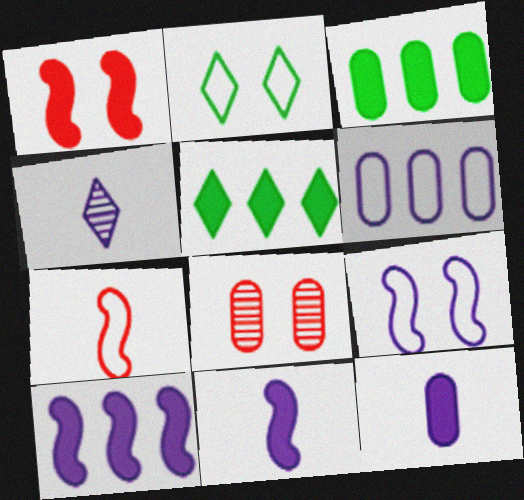[[1, 5, 12], 
[2, 6, 7]]